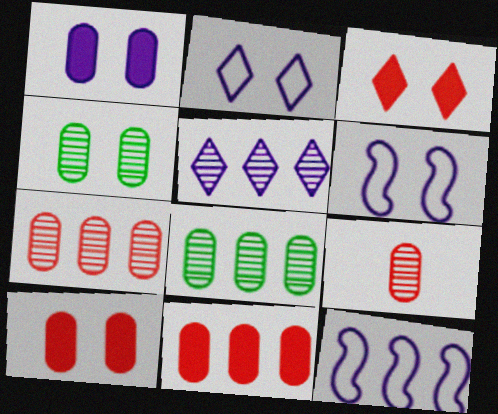[[3, 4, 6]]